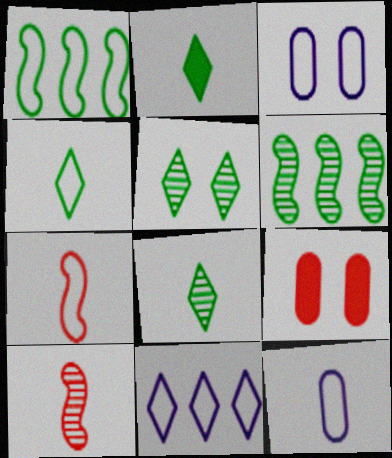[[2, 4, 8], 
[2, 10, 12], 
[4, 7, 12]]